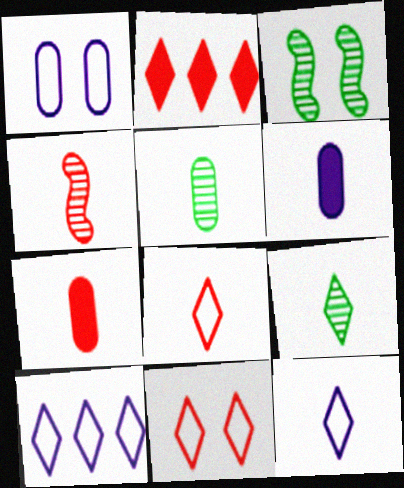[[3, 7, 10], 
[4, 7, 8]]